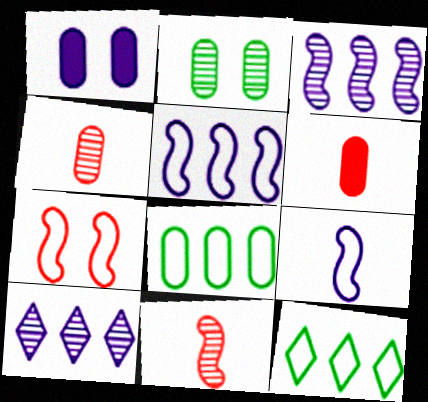[[1, 4, 8], 
[1, 9, 10], 
[1, 11, 12], 
[2, 10, 11]]